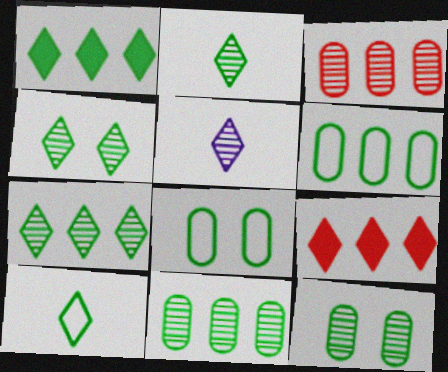[[1, 4, 10], 
[2, 4, 7]]